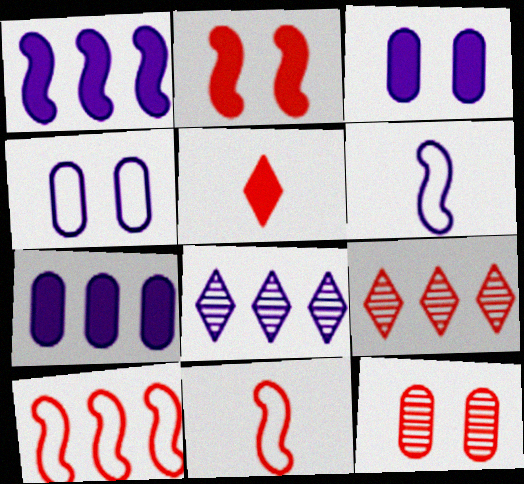[[3, 6, 8], 
[5, 10, 12]]